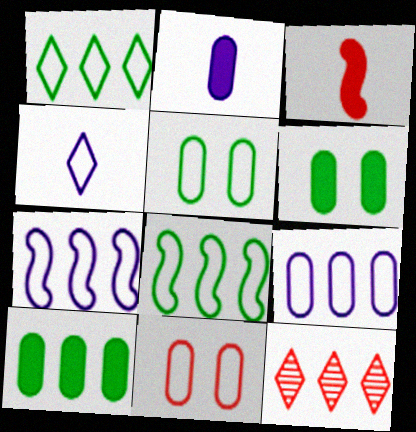[[3, 11, 12], 
[4, 8, 11], 
[7, 10, 12]]